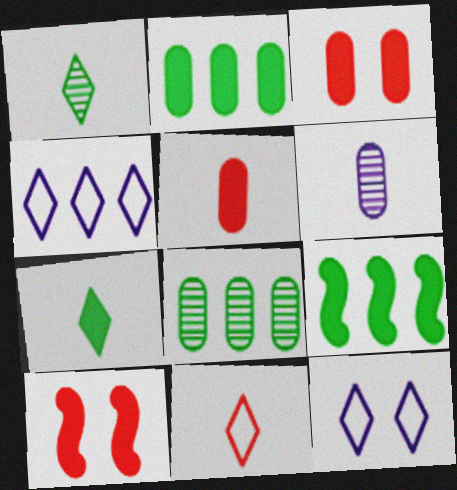[]